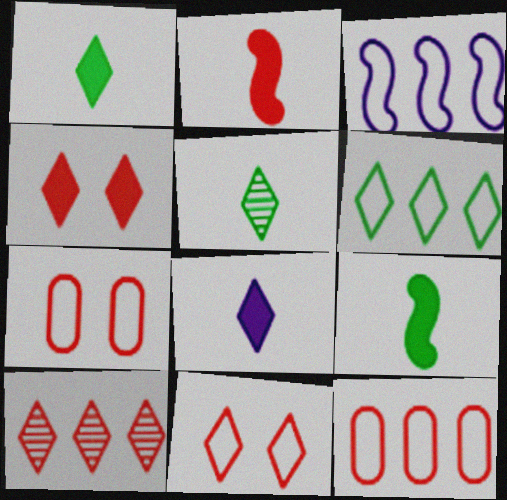[[2, 7, 10], 
[3, 6, 12]]